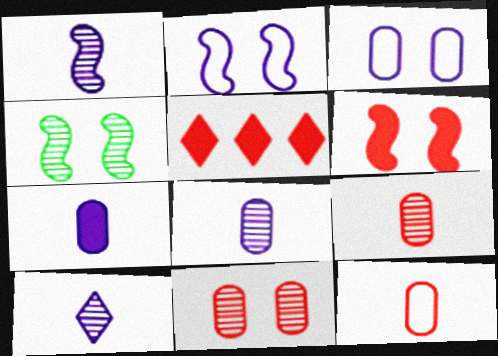[[1, 8, 10], 
[2, 4, 6]]